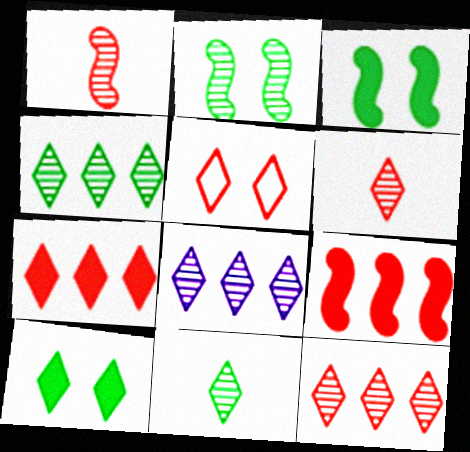[[4, 8, 12], 
[5, 6, 7]]